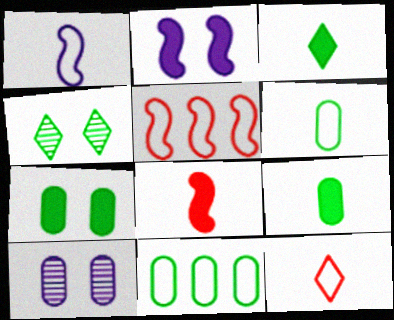[[1, 6, 12], 
[3, 5, 10]]